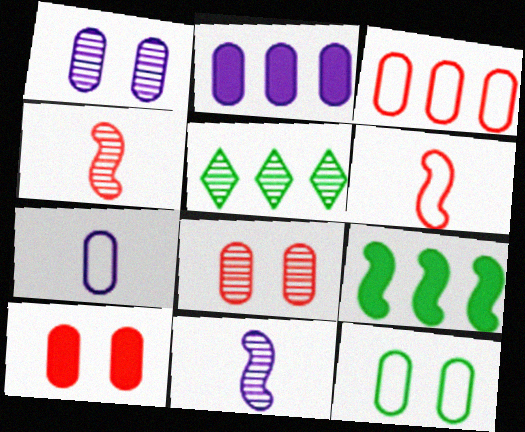[[1, 2, 7], 
[1, 4, 5], 
[1, 10, 12], 
[3, 7, 12], 
[5, 8, 11]]